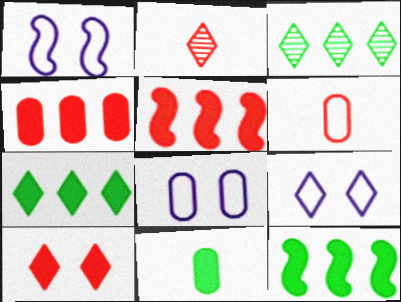[[1, 8, 9], 
[2, 7, 9], 
[2, 8, 12]]